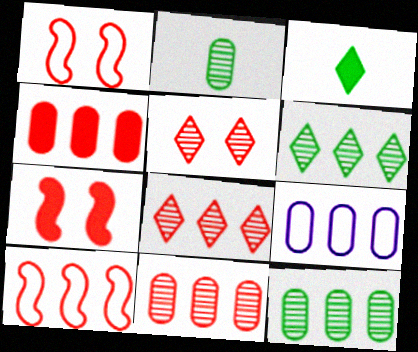[[4, 8, 10], 
[4, 9, 12]]